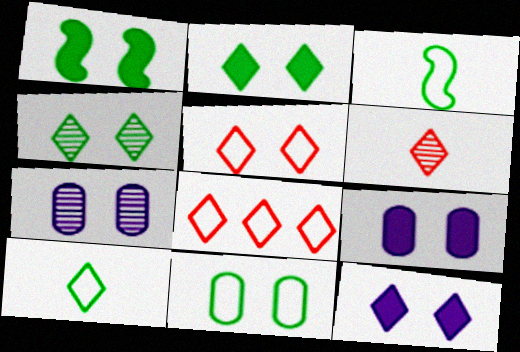[[1, 4, 11], 
[1, 5, 7], 
[4, 5, 12]]